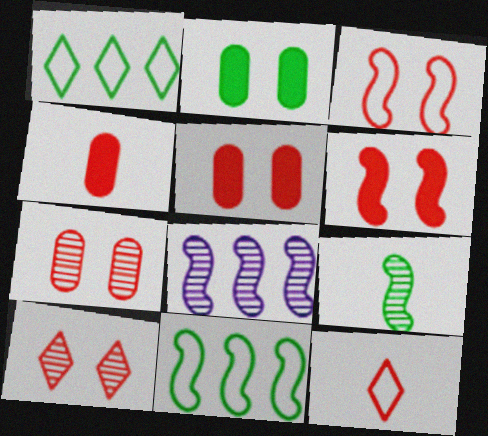[[1, 2, 9], 
[2, 8, 12], 
[3, 5, 10]]